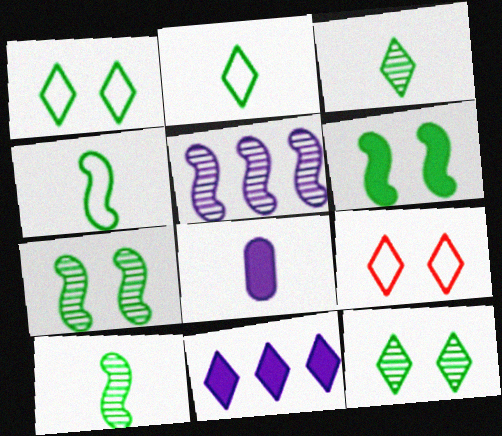[[3, 9, 11]]